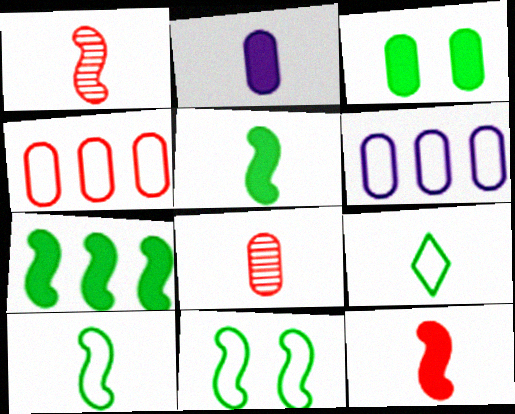[[1, 2, 9], 
[3, 6, 8]]